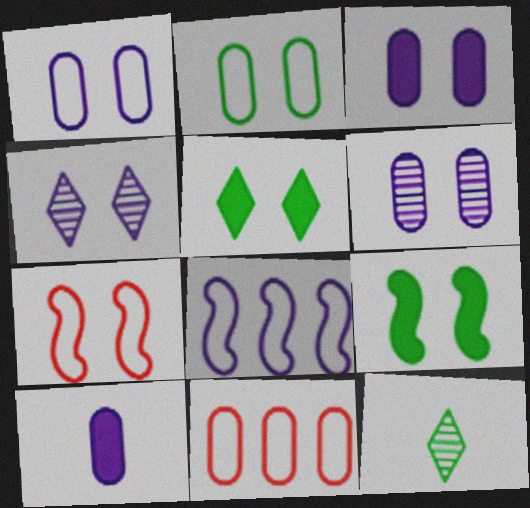[[1, 3, 6], 
[4, 8, 10], 
[5, 6, 7]]